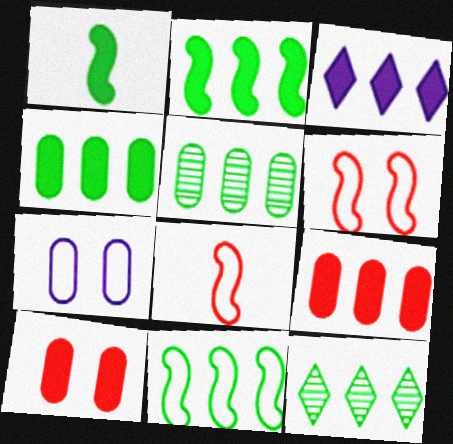[[1, 3, 10], 
[2, 3, 9], 
[4, 11, 12]]